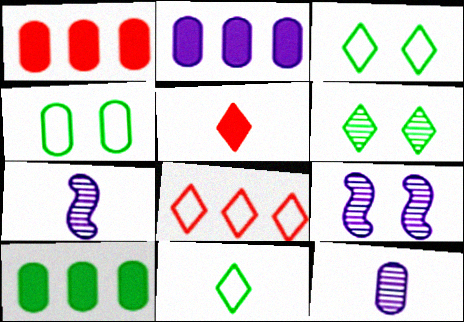[[1, 2, 10], 
[1, 3, 7], 
[1, 4, 12], 
[1, 9, 11]]